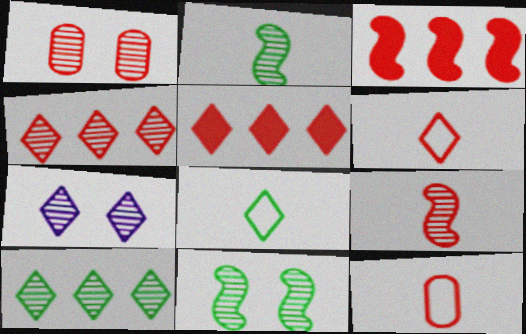[[1, 3, 6], 
[1, 4, 9], 
[1, 7, 11], 
[5, 7, 8]]